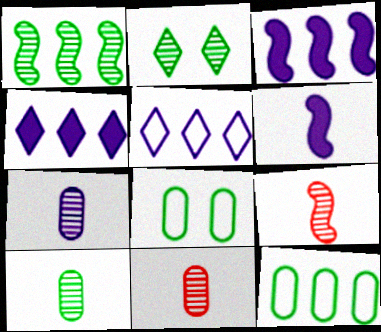[[1, 2, 10], 
[4, 8, 9], 
[7, 10, 11]]